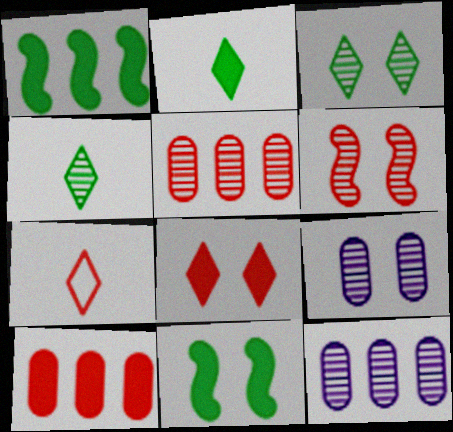[[1, 7, 9], 
[3, 6, 9], 
[4, 6, 12], 
[6, 7, 10], 
[7, 11, 12]]